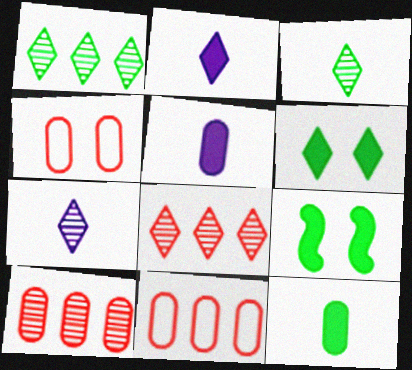[[7, 9, 11]]